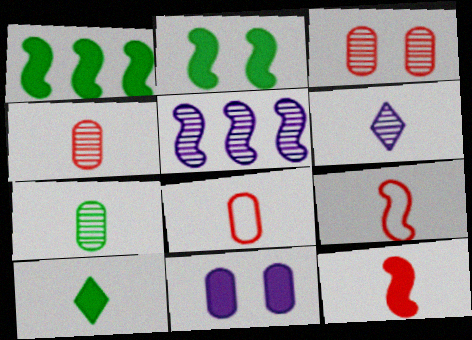[[2, 5, 9]]